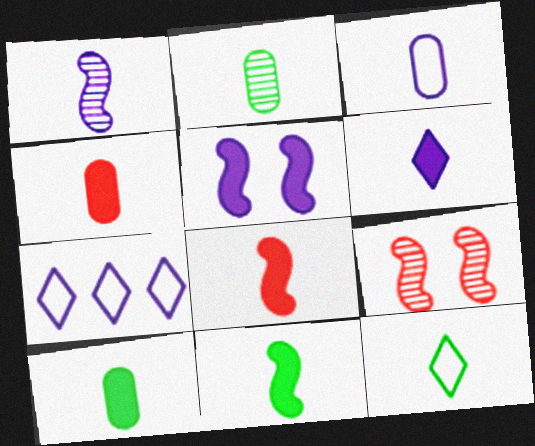[[1, 3, 6], 
[1, 4, 12], 
[2, 3, 4], 
[2, 11, 12], 
[4, 6, 11], 
[6, 8, 10], 
[7, 9, 10]]